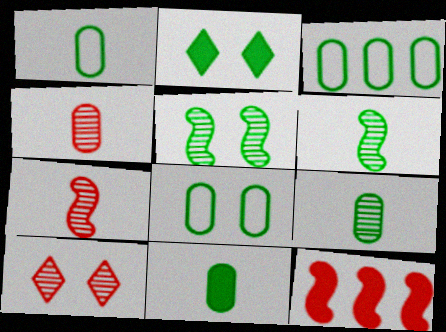[[1, 3, 8], 
[1, 9, 11], 
[2, 3, 6], 
[2, 5, 8]]